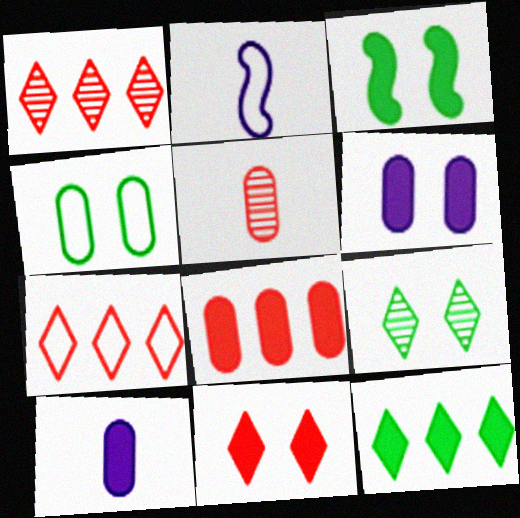[[2, 4, 7], 
[2, 8, 9], 
[3, 4, 9], 
[3, 6, 11]]